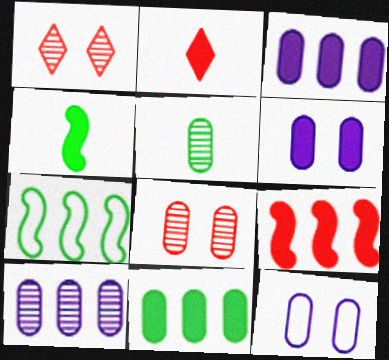[[5, 8, 10]]